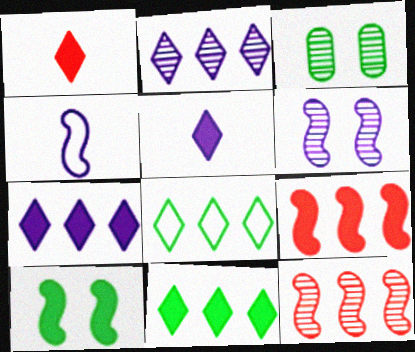[[4, 10, 12]]